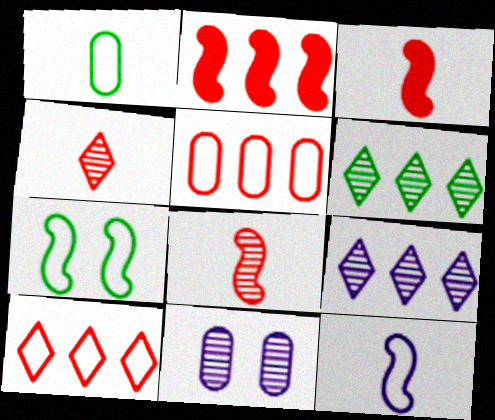[[6, 8, 11]]